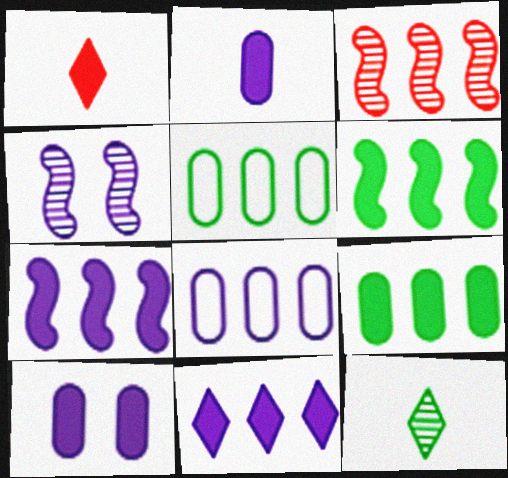[[1, 4, 5], 
[1, 6, 10], 
[3, 5, 11]]